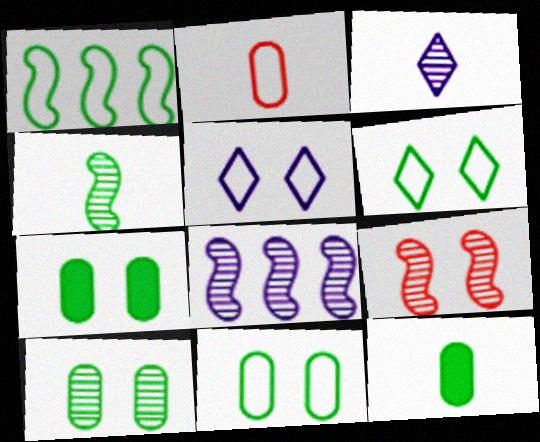[[1, 2, 5], 
[4, 8, 9], 
[5, 7, 9], 
[7, 10, 11]]